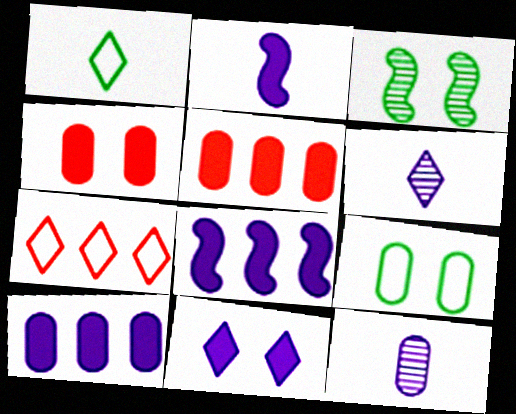[[2, 10, 11], 
[5, 9, 12]]